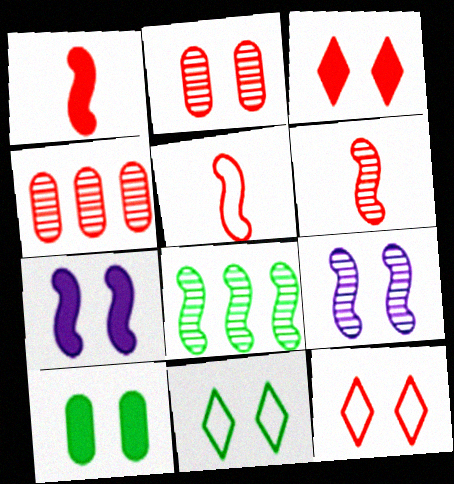[[1, 4, 12], 
[1, 5, 6], 
[2, 7, 11], 
[3, 4, 5], 
[3, 7, 10], 
[5, 7, 8], 
[6, 8, 9], 
[9, 10, 12]]